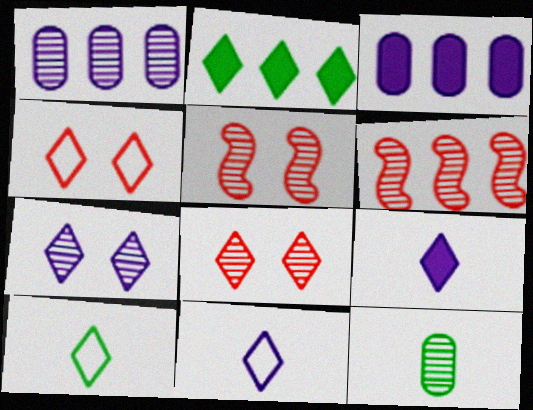[[2, 8, 11], 
[3, 5, 10], 
[6, 7, 12]]